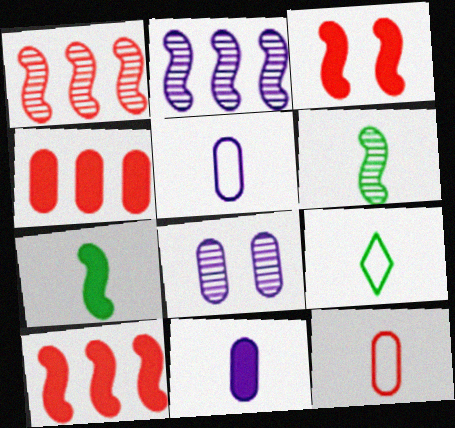[[8, 9, 10]]